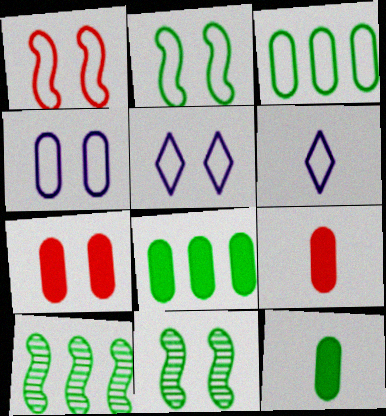[[1, 3, 6], 
[5, 7, 11], 
[5, 9, 10], 
[6, 7, 10]]